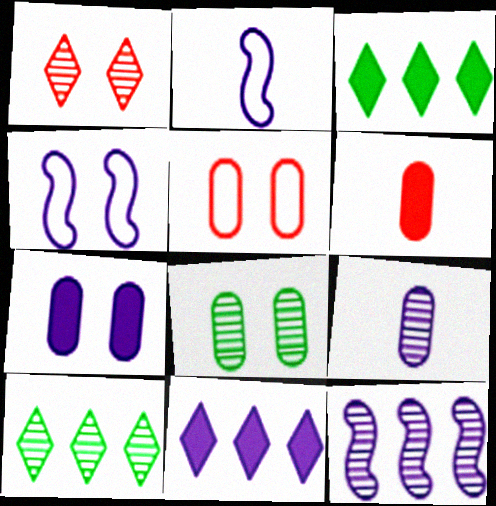[[4, 6, 10], 
[4, 9, 11], 
[5, 7, 8]]